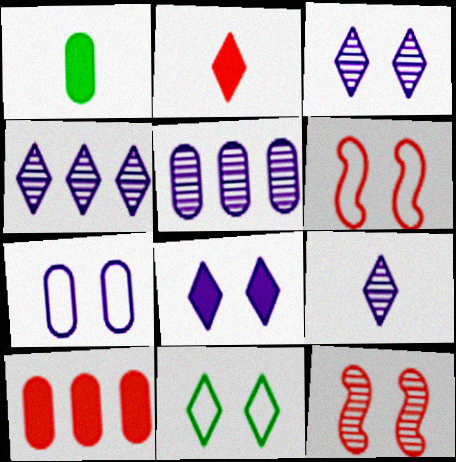[[1, 4, 6], 
[2, 4, 11], 
[3, 4, 9], 
[6, 7, 11]]